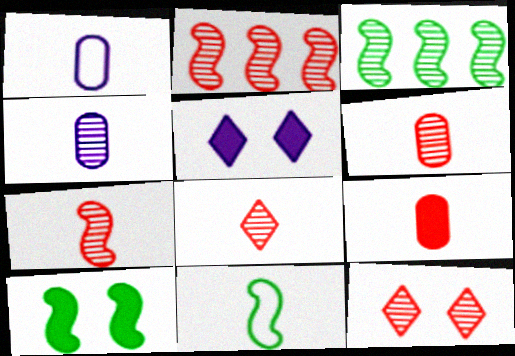[[2, 6, 12], 
[3, 4, 12], 
[3, 10, 11], 
[6, 7, 8]]